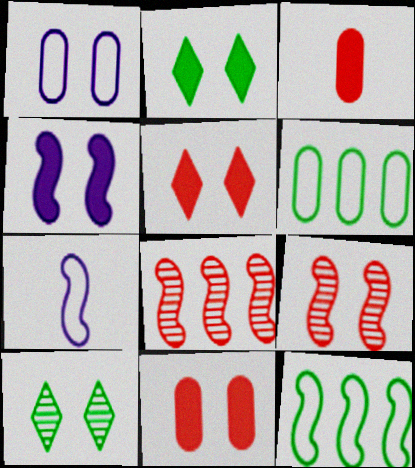[[1, 2, 9], 
[2, 4, 11]]